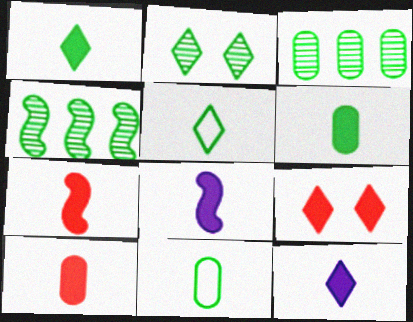[[1, 8, 10], 
[6, 7, 12]]